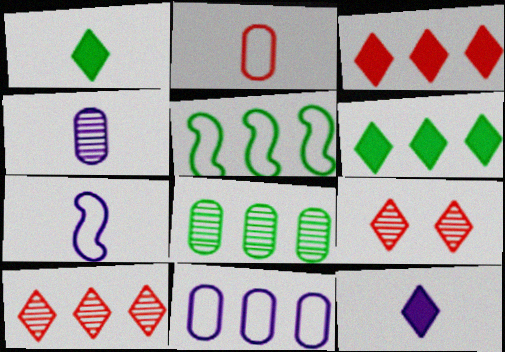[[4, 7, 12], 
[5, 6, 8]]